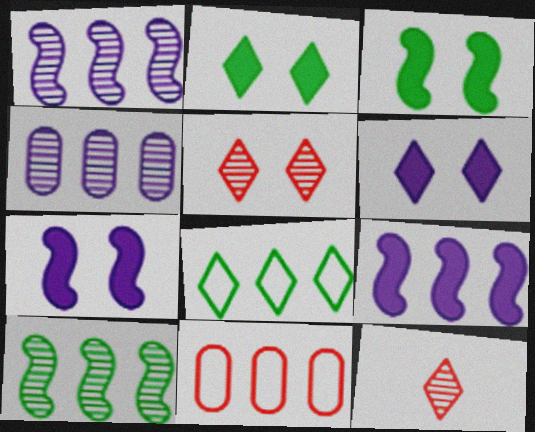[[6, 8, 12]]